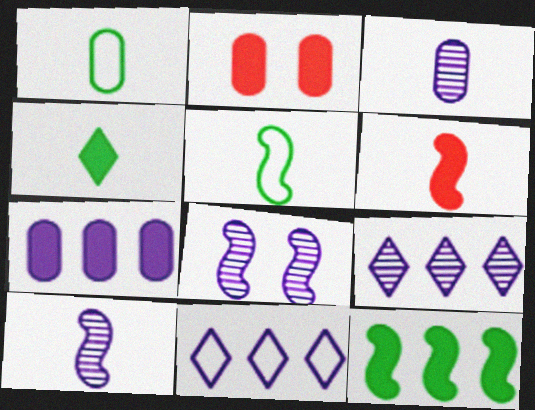[[2, 5, 9], 
[3, 8, 9], 
[5, 6, 10]]